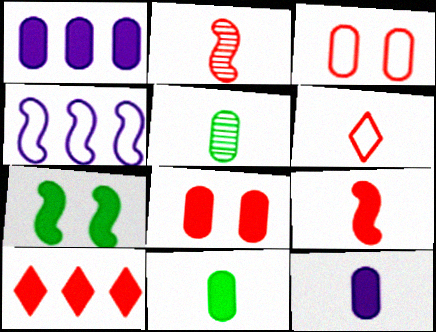[[1, 3, 5], 
[1, 8, 11], 
[2, 3, 10], 
[2, 4, 7], 
[7, 10, 12], 
[8, 9, 10]]